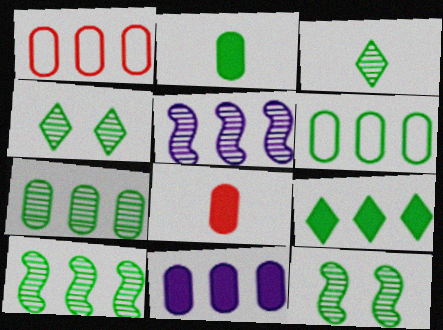[[1, 5, 9], 
[1, 7, 11], 
[3, 7, 12], 
[6, 9, 10]]